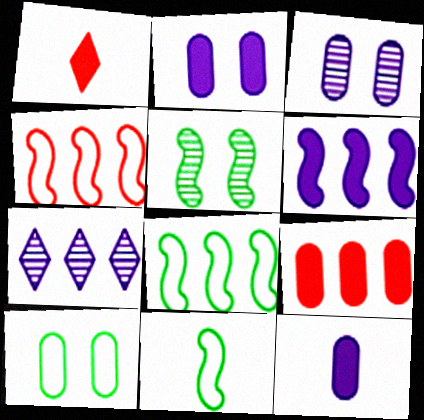[[1, 3, 8], 
[7, 8, 9]]